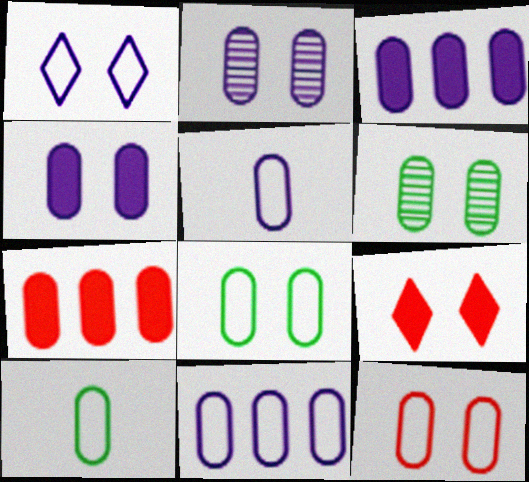[[2, 3, 5], 
[2, 7, 10], 
[4, 6, 12], 
[5, 6, 7], 
[10, 11, 12]]